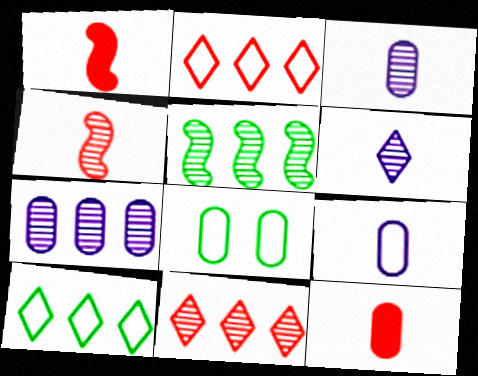[[5, 7, 11], 
[7, 8, 12]]